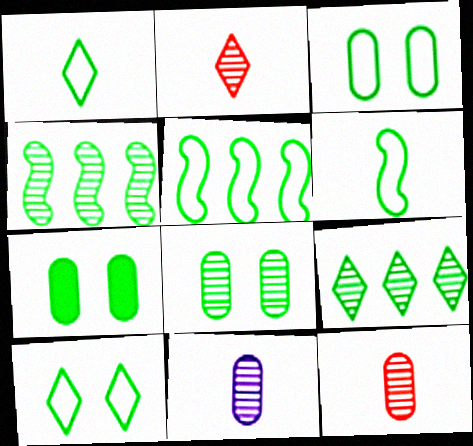[[1, 3, 5], 
[1, 4, 7], 
[3, 7, 8], 
[6, 7, 9]]